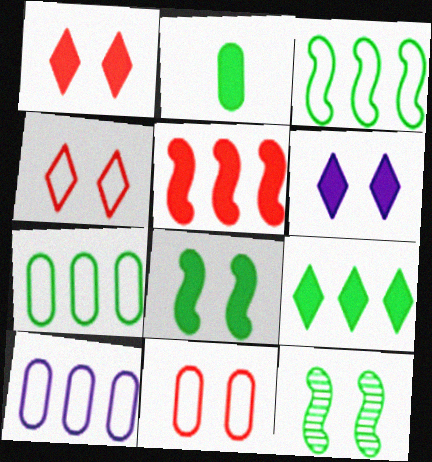[[2, 5, 6], 
[2, 8, 9], 
[6, 11, 12]]